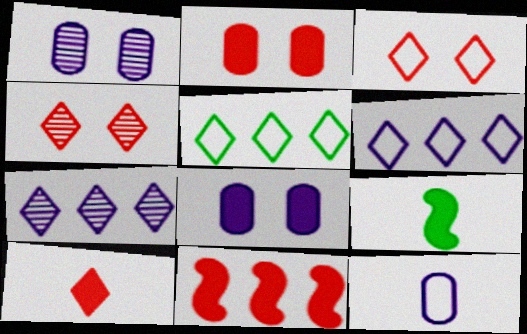[[2, 10, 11]]